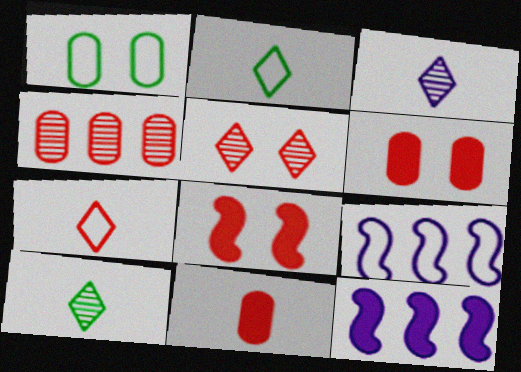[[1, 7, 9], 
[4, 7, 8], 
[6, 9, 10]]